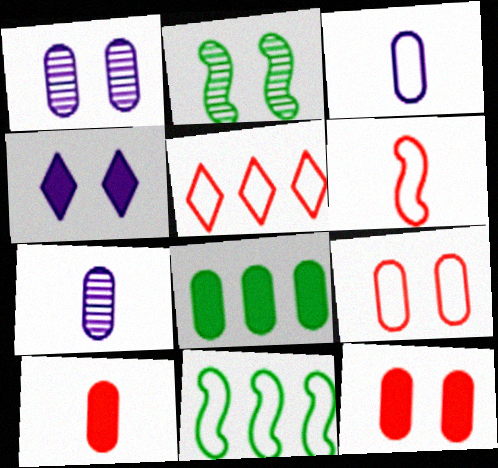[[2, 4, 9], 
[5, 6, 9], 
[7, 8, 9]]